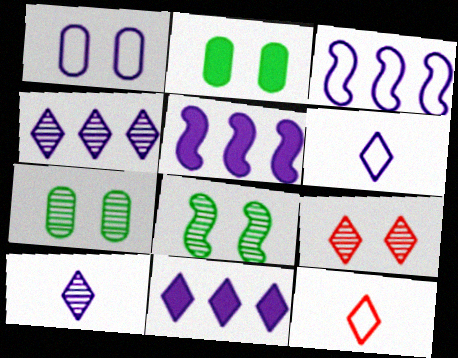[[1, 3, 6], 
[1, 5, 10], 
[5, 7, 12]]